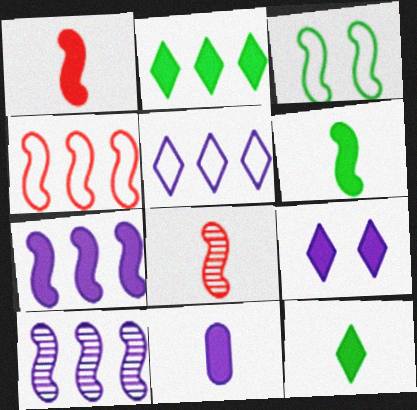[[1, 3, 10], 
[1, 11, 12], 
[3, 7, 8], 
[7, 9, 11]]